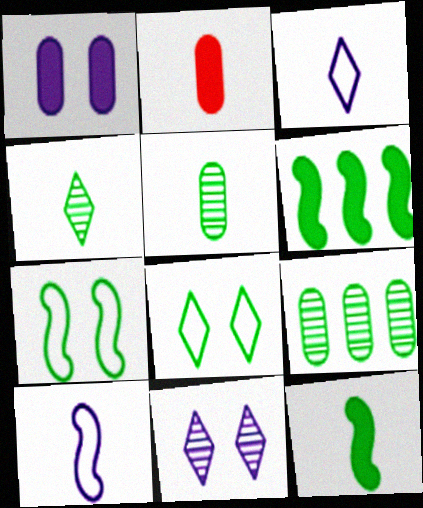[[2, 4, 10], 
[5, 6, 8], 
[8, 9, 12]]